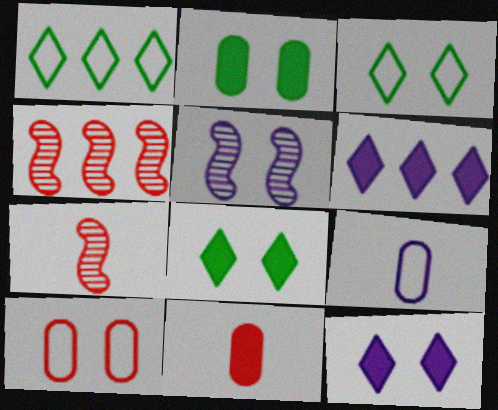[[1, 5, 11], 
[4, 8, 9], 
[5, 6, 9], 
[5, 8, 10]]